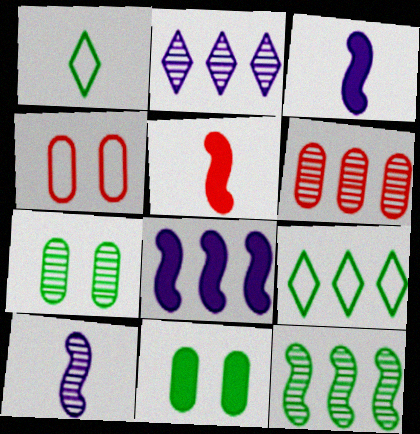[[1, 11, 12], 
[2, 6, 12], 
[6, 8, 9]]